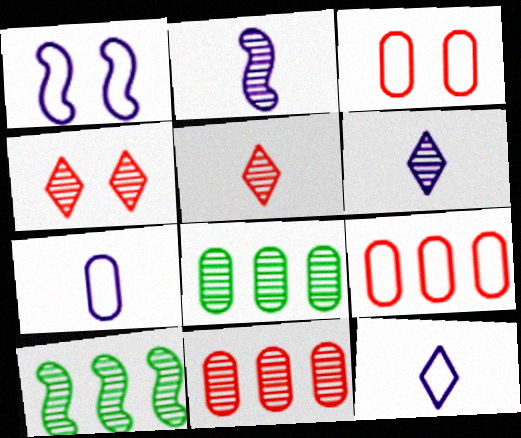[[2, 4, 8]]